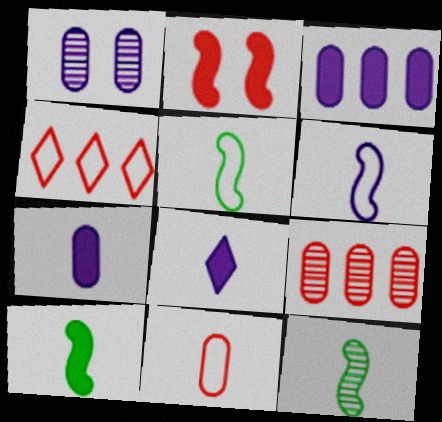[[1, 4, 10], 
[5, 10, 12], 
[8, 11, 12]]